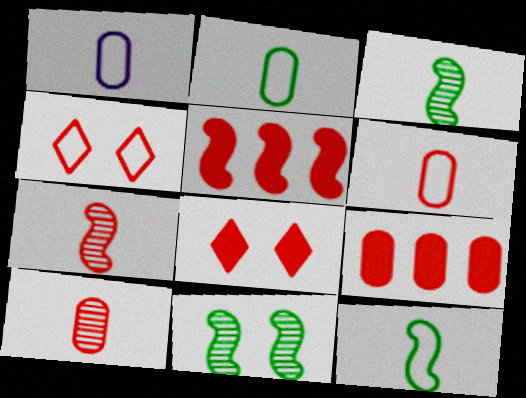[[1, 2, 6], 
[4, 5, 10], 
[4, 7, 9]]